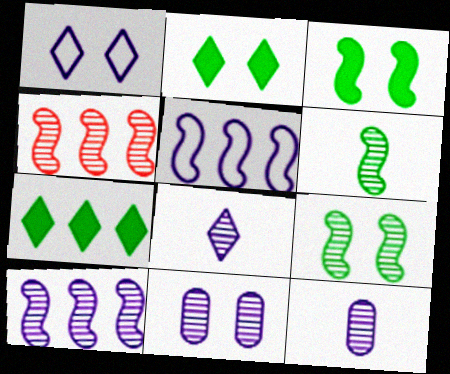[[8, 10, 11]]